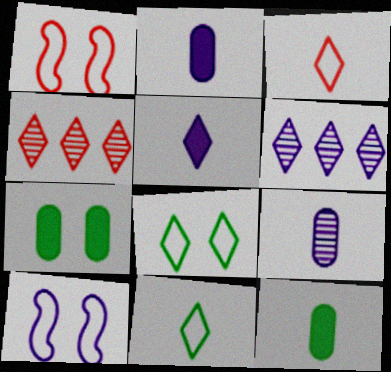[[1, 6, 12], 
[2, 6, 10], 
[4, 5, 8], 
[4, 10, 12]]